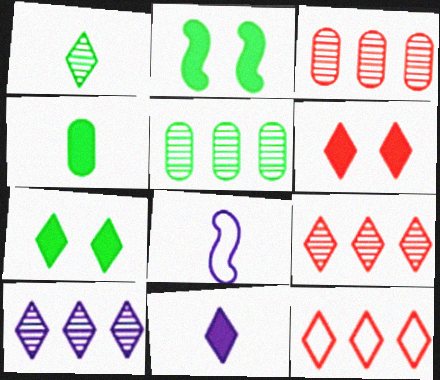[[3, 7, 8], 
[5, 6, 8]]